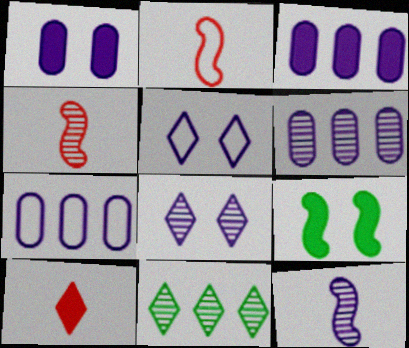[[1, 2, 11], 
[3, 5, 12], 
[3, 6, 7], 
[3, 9, 10], 
[5, 10, 11], 
[6, 8, 12]]